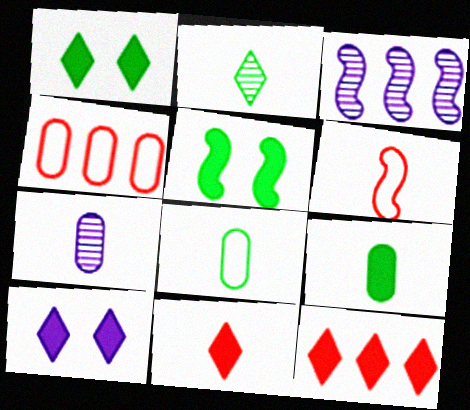[[3, 5, 6]]